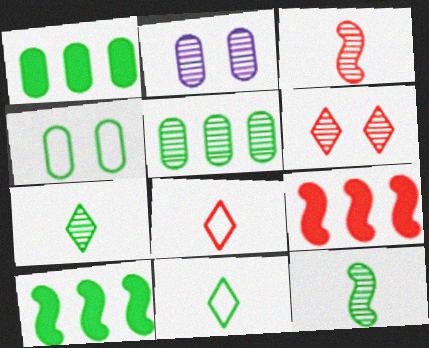[[2, 8, 10], 
[2, 9, 11], 
[4, 7, 10]]